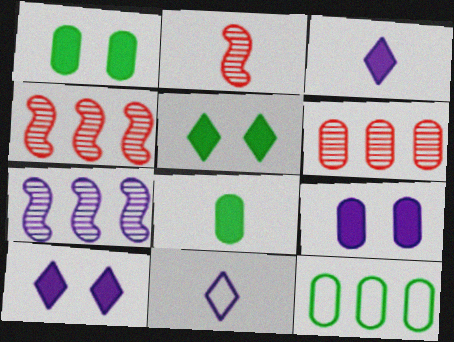[[1, 4, 11], 
[2, 8, 11], 
[2, 10, 12], 
[7, 9, 11]]